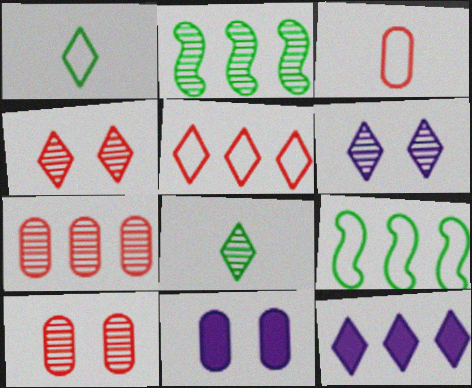[[1, 4, 12], 
[7, 9, 12]]